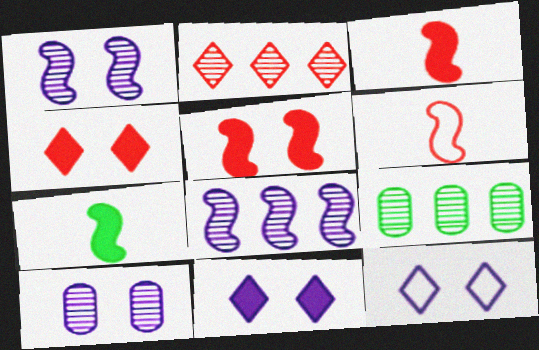[[2, 8, 9], 
[3, 9, 12], 
[6, 9, 11]]